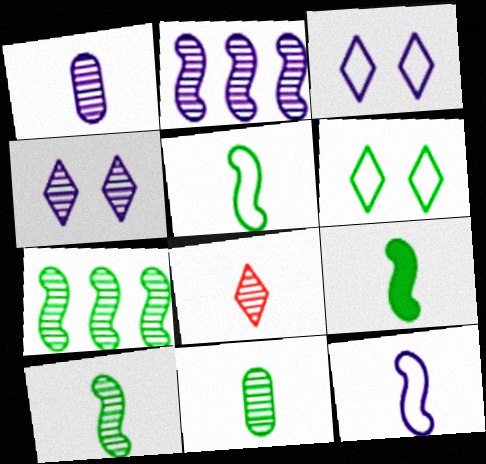[[1, 2, 4], 
[1, 8, 10], 
[5, 9, 10]]